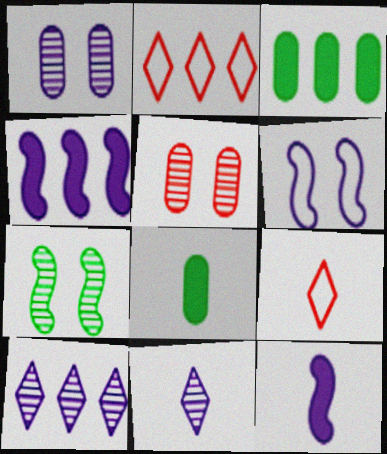[]